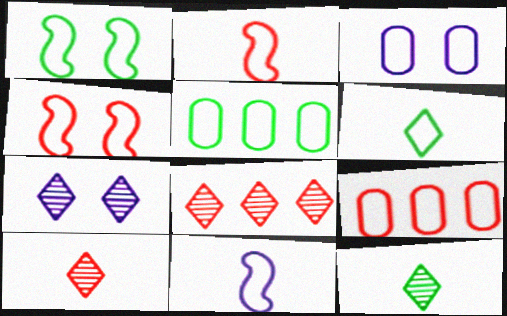[[1, 5, 6], 
[7, 8, 12]]